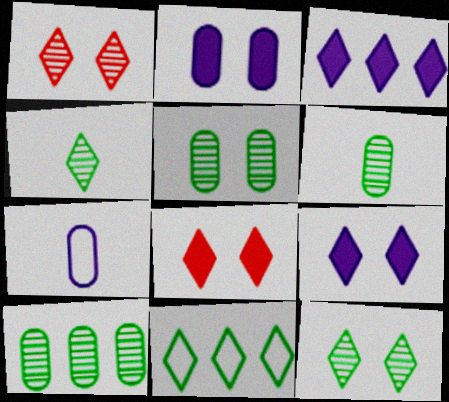[[5, 6, 10]]